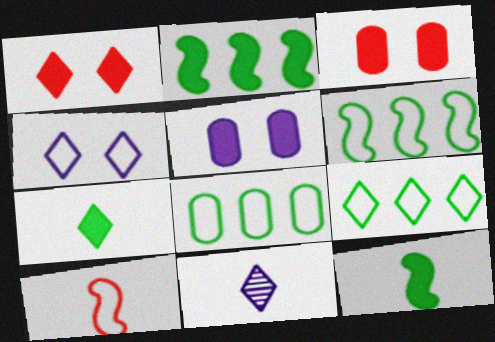[[1, 9, 11], 
[3, 6, 11], 
[4, 8, 10], 
[6, 8, 9]]